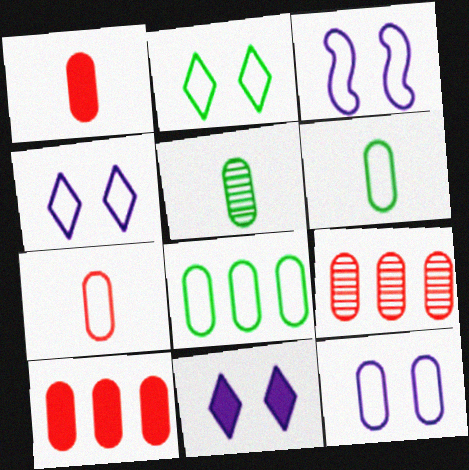[[3, 4, 12], 
[5, 10, 12], 
[7, 8, 12]]